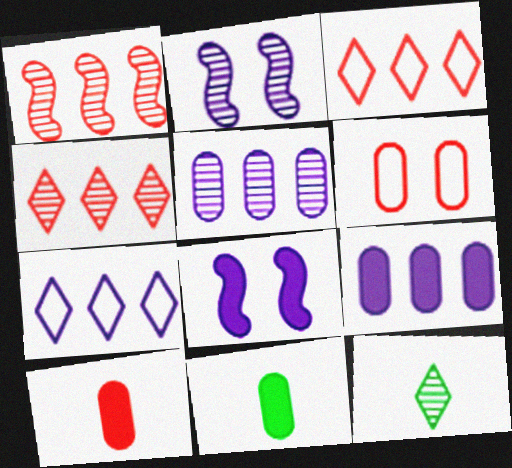[[2, 3, 11], 
[5, 6, 11]]